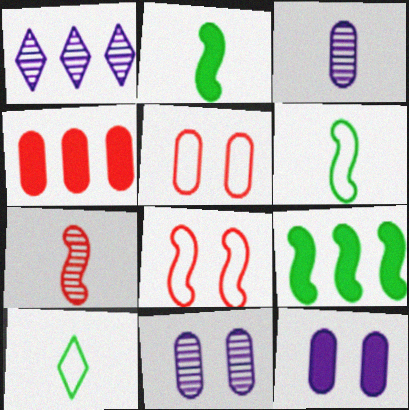[[1, 2, 5]]